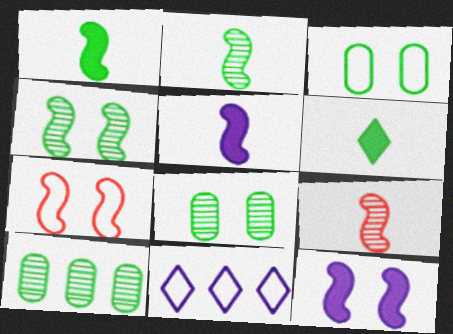[[4, 7, 12]]